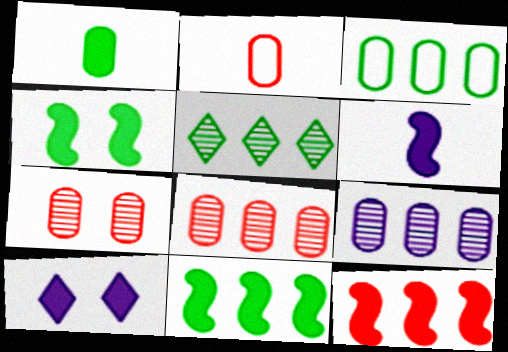[[1, 10, 12], 
[3, 5, 11], 
[4, 6, 12]]